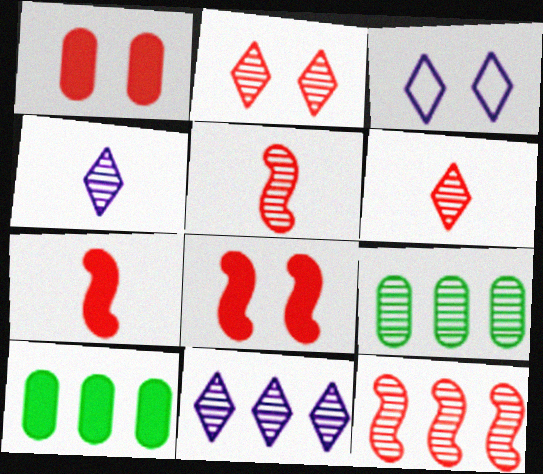[[3, 5, 10], 
[3, 7, 9], 
[9, 11, 12]]